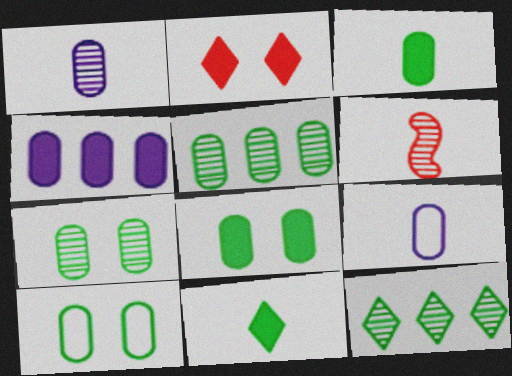[[3, 5, 10], 
[6, 9, 11], 
[7, 8, 10]]